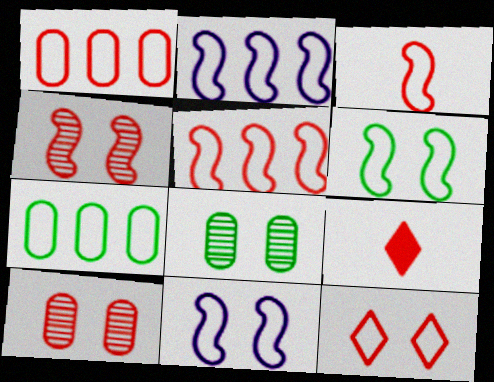[[1, 3, 12], 
[1, 4, 9], 
[2, 3, 6], 
[2, 8, 9], 
[5, 9, 10]]